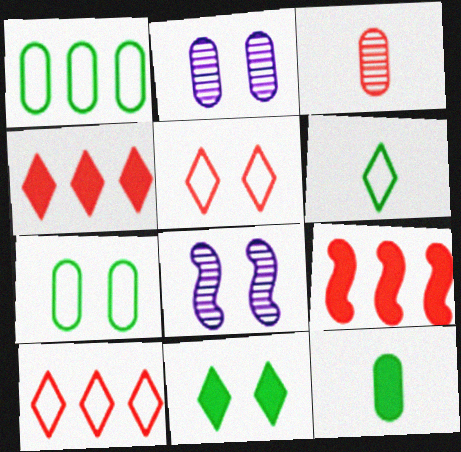[[2, 6, 9], 
[3, 5, 9], 
[8, 10, 12]]